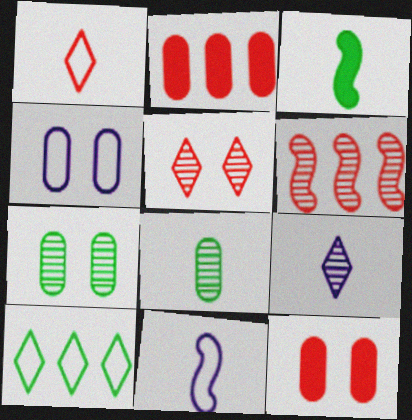[[1, 6, 12], 
[2, 4, 8], 
[3, 7, 10], 
[4, 7, 12], 
[6, 7, 9]]